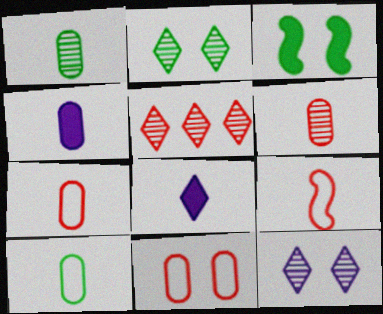[[1, 4, 7], 
[1, 8, 9], 
[3, 11, 12], 
[4, 6, 10]]